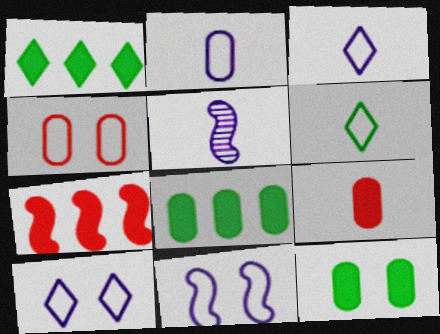[[1, 4, 5], 
[5, 6, 9]]